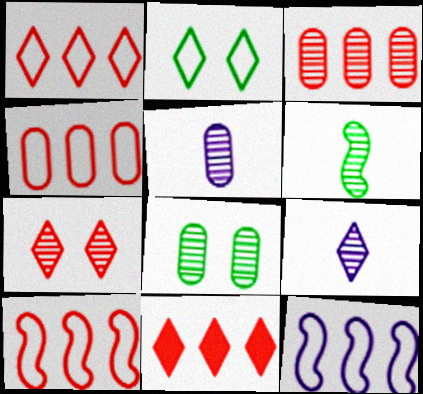[[1, 4, 10], 
[2, 9, 11], 
[3, 5, 8], 
[3, 10, 11]]